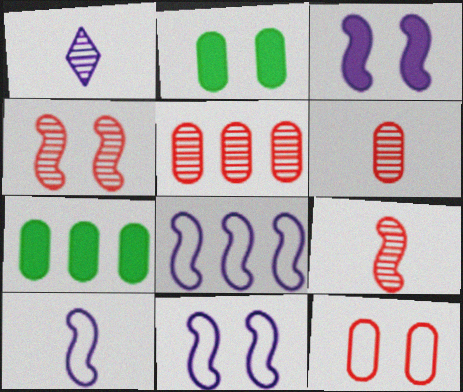[[8, 10, 11]]